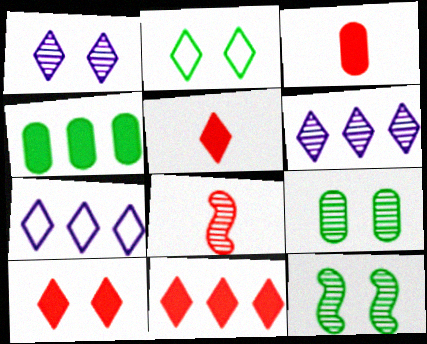[[1, 2, 10], 
[2, 5, 6], 
[3, 7, 12], 
[5, 10, 11], 
[6, 8, 9]]